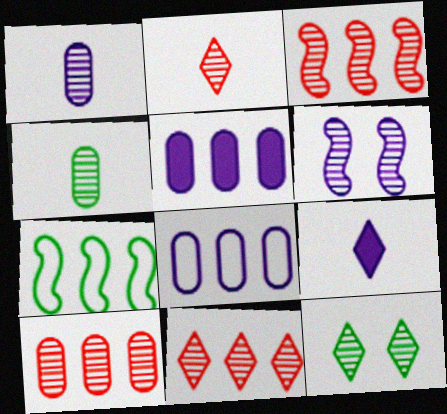[[1, 3, 12], 
[3, 10, 11], 
[4, 6, 11], 
[5, 7, 11], 
[6, 8, 9]]